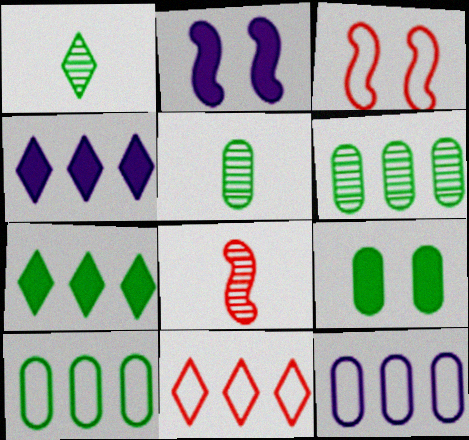[[2, 5, 11], 
[3, 4, 5], 
[5, 9, 10]]